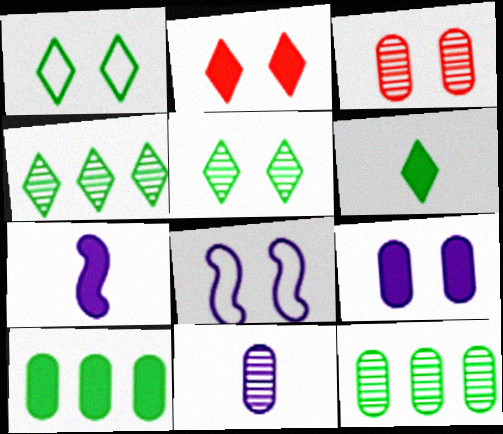[[1, 4, 6], 
[2, 7, 10], 
[3, 11, 12]]